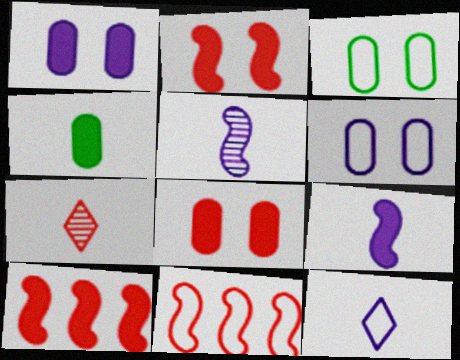[[3, 11, 12], 
[7, 8, 11]]